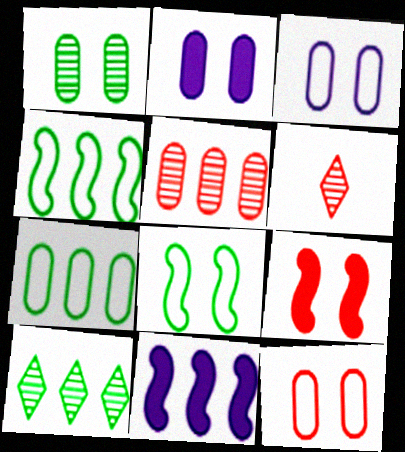[[1, 2, 12], 
[2, 4, 6]]